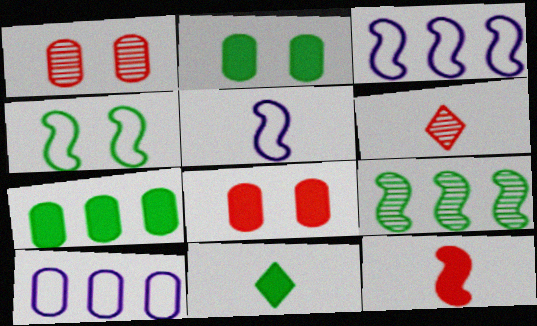[[1, 3, 11], 
[2, 3, 6]]